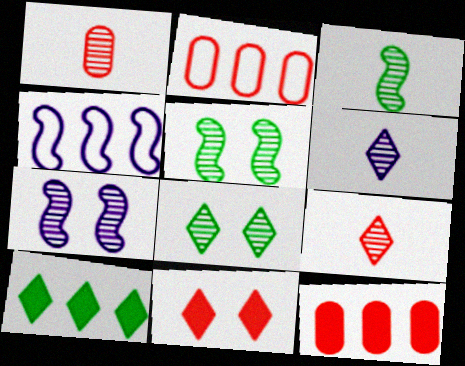[[1, 3, 6]]